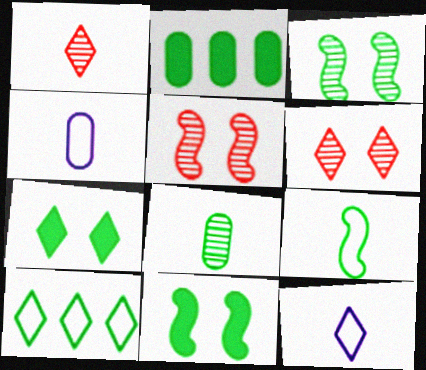[[2, 5, 12], 
[8, 10, 11]]